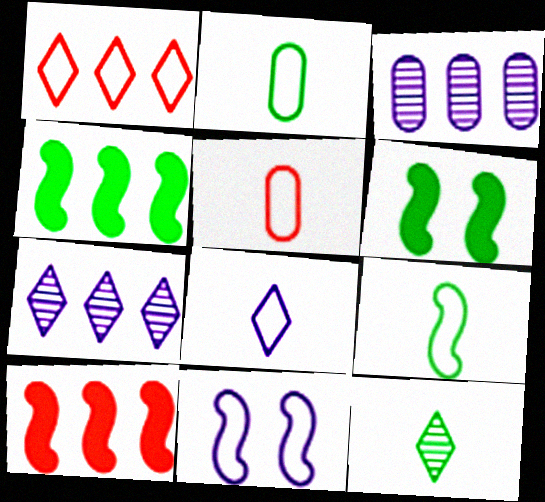[[1, 2, 11], 
[1, 3, 4], 
[5, 6, 7], 
[5, 8, 9]]